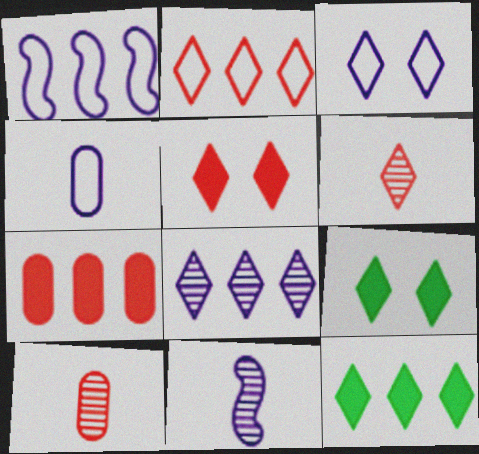[[1, 3, 4], 
[1, 9, 10], 
[2, 5, 6], 
[2, 8, 12], 
[3, 6, 12]]